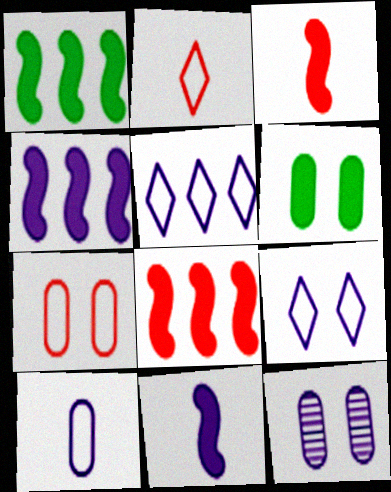[[1, 2, 12], 
[1, 4, 8], 
[5, 11, 12], 
[6, 7, 12]]